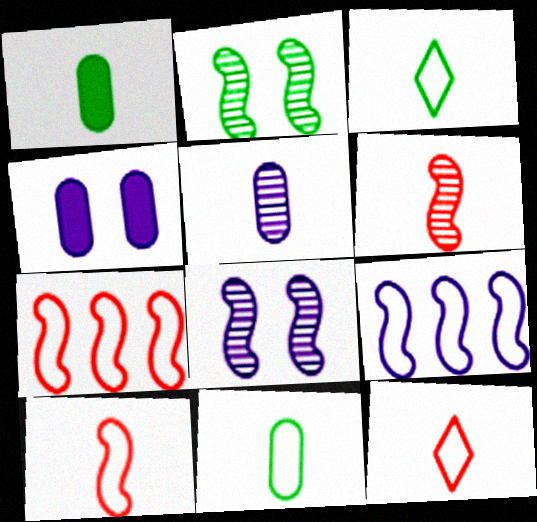[]